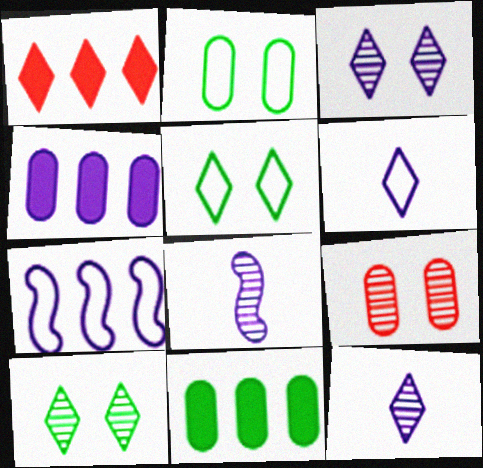[[1, 2, 8], 
[1, 5, 12], 
[1, 6, 10]]